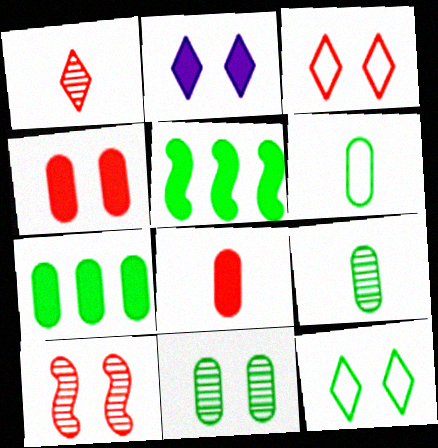[[2, 5, 8], 
[3, 4, 10], 
[5, 9, 12], 
[6, 7, 11]]